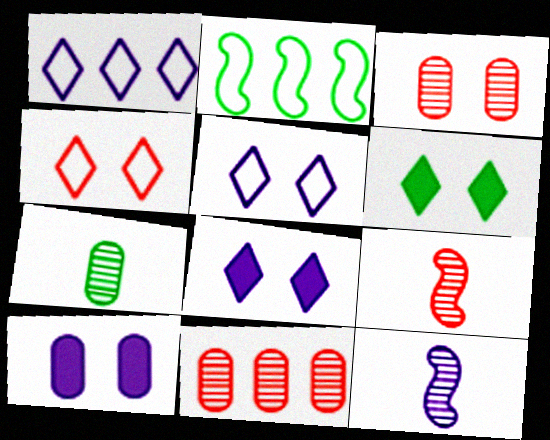[[1, 10, 12], 
[2, 6, 7]]